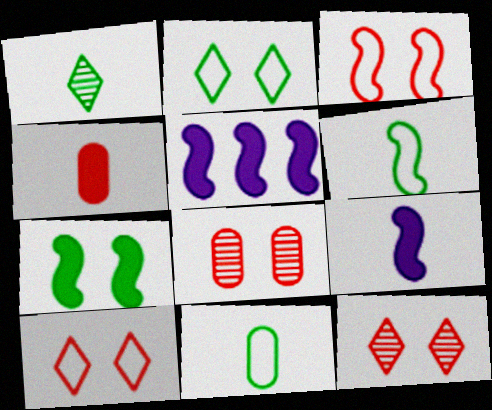[[5, 11, 12]]